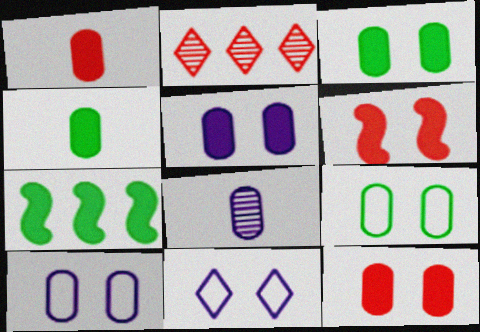[[3, 5, 12]]